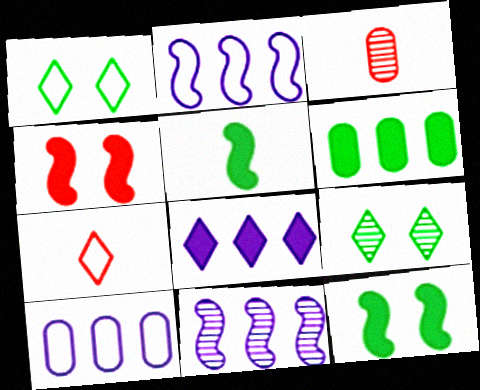[[3, 9, 11], 
[7, 8, 9], 
[8, 10, 11]]